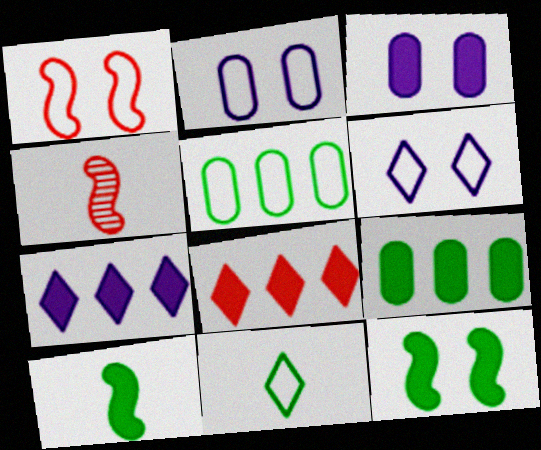[[3, 8, 10], 
[4, 6, 9]]